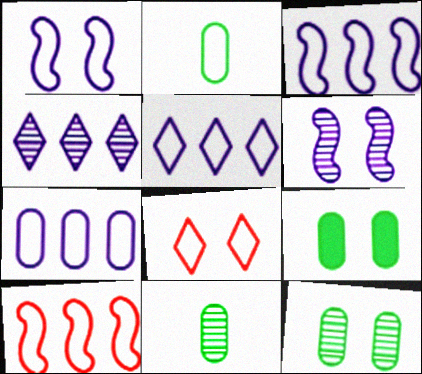[[2, 3, 8], 
[3, 5, 7], 
[6, 8, 9]]